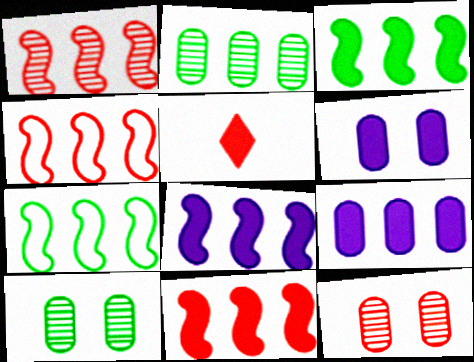[[1, 4, 11], 
[1, 7, 8], 
[3, 5, 6], 
[3, 8, 11], 
[4, 5, 12]]